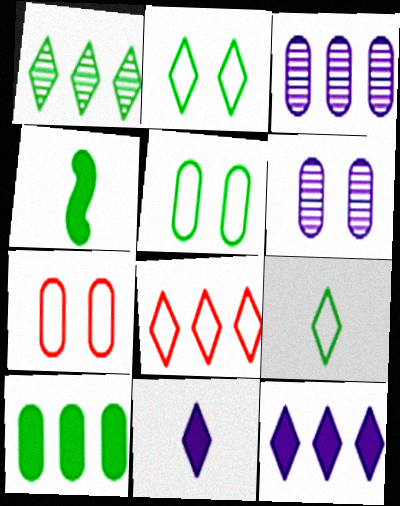[[1, 4, 5], 
[1, 8, 12], 
[4, 6, 8]]